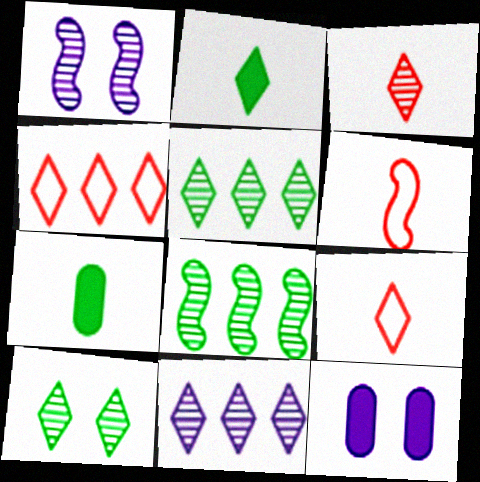[[1, 4, 7], 
[3, 10, 11], 
[5, 6, 12], 
[8, 9, 12]]